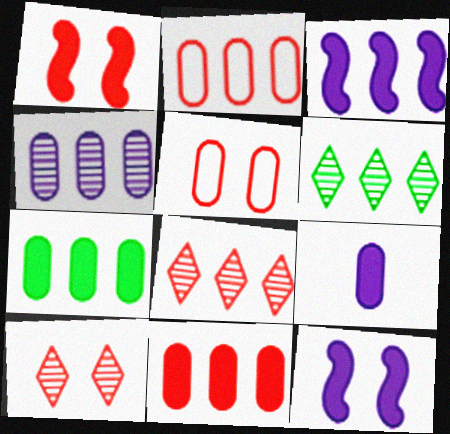[[1, 5, 10], 
[2, 3, 6], 
[2, 4, 7]]